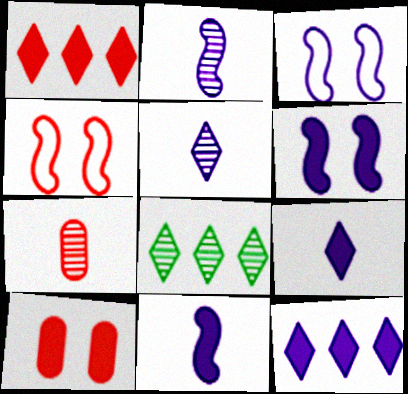[[1, 4, 7]]